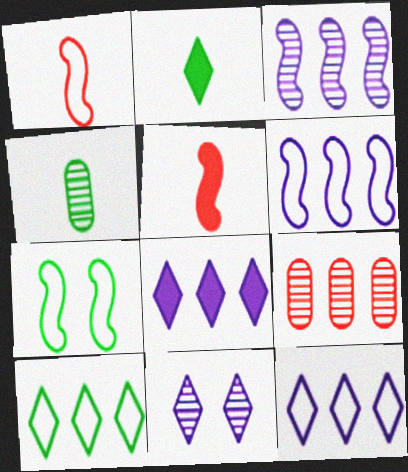[[1, 6, 7], 
[3, 5, 7]]